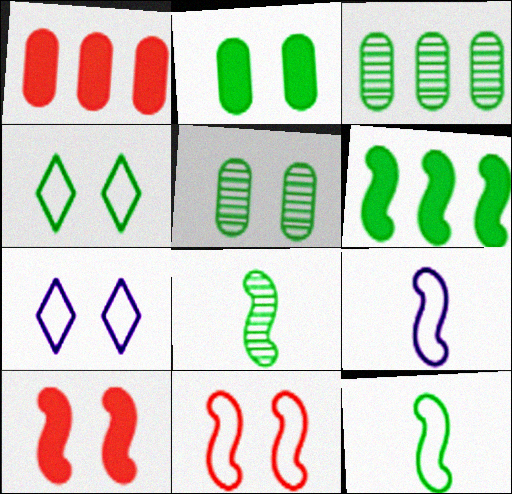[[1, 7, 8], 
[5, 7, 10]]